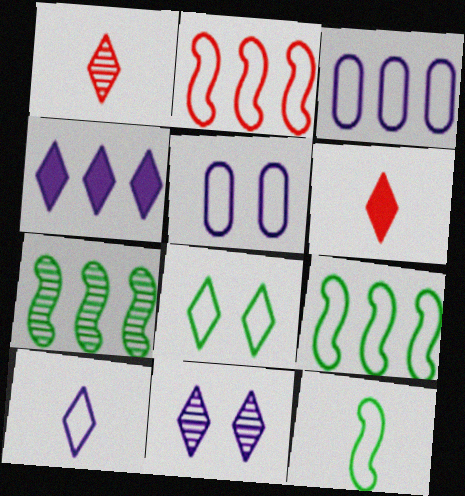[[1, 4, 8], 
[4, 10, 11], 
[5, 6, 7]]